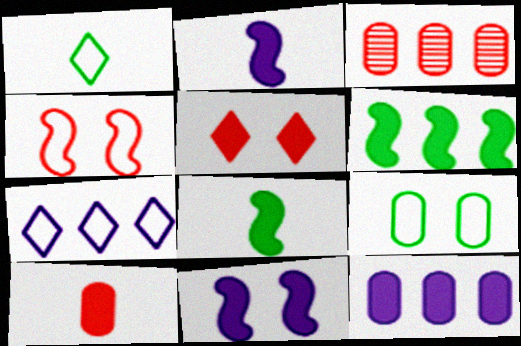[[1, 3, 11], 
[3, 6, 7], 
[5, 8, 12]]